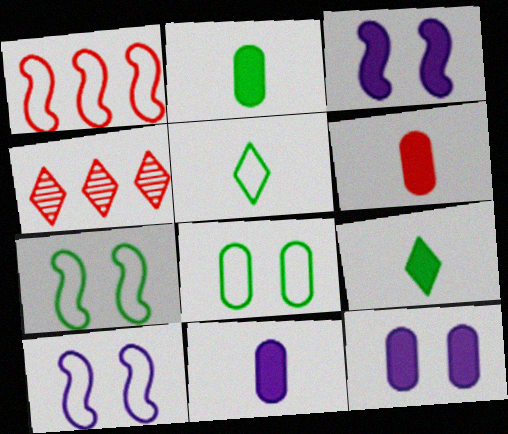[[2, 4, 10], 
[2, 6, 11], 
[4, 7, 11]]